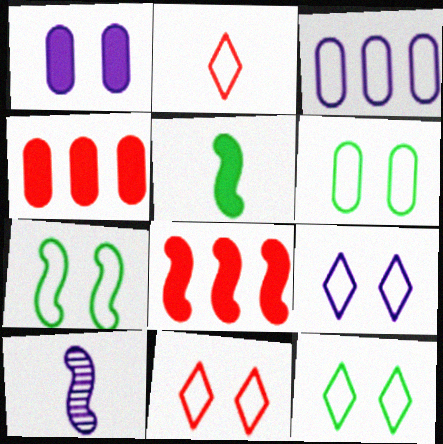[[2, 3, 7], 
[4, 10, 12], 
[6, 7, 12], 
[7, 8, 10], 
[9, 11, 12]]